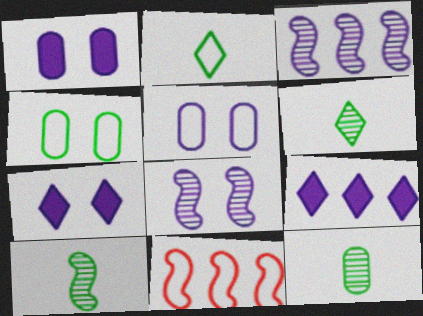[[1, 6, 11], 
[2, 5, 11], 
[5, 7, 8], 
[6, 10, 12], 
[7, 11, 12]]